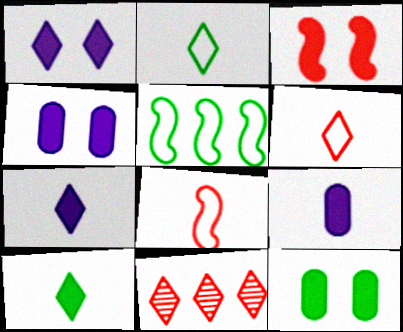[[1, 2, 11], 
[1, 3, 12]]